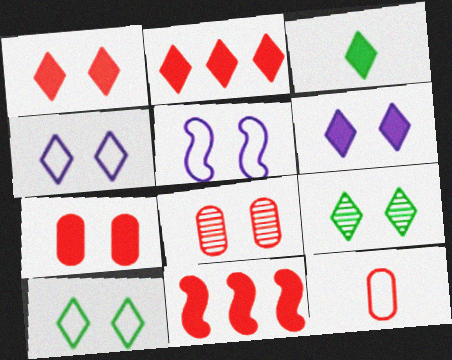[[1, 4, 9], 
[2, 3, 6], 
[5, 7, 9]]